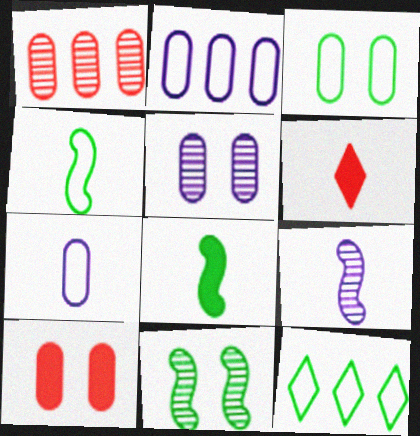[[2, 6, 11], 
[3, 4, 12], 
[3, 5, 10], 
[9, 10, 12]]